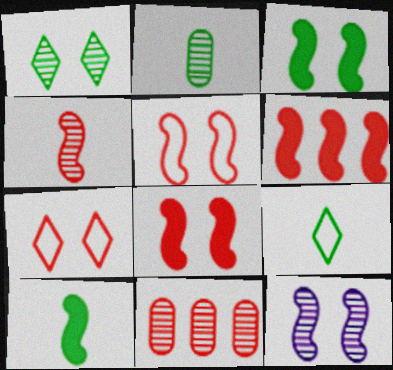[[2, 9, 10], 
[3, 5, 12], 
[4, 5, 6]]